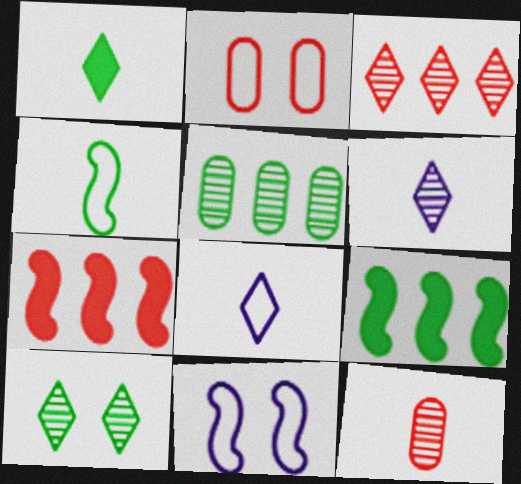[[2, 6, 9], 
[3, 6, 10]]